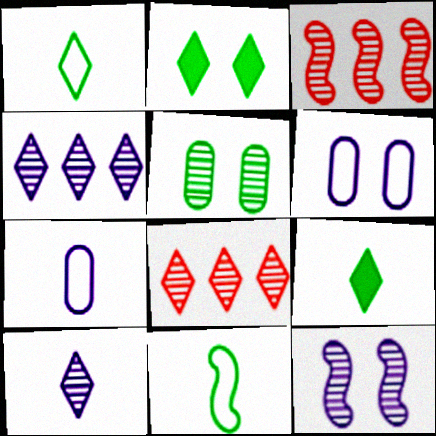[[2, 3, 7], 
[3, 5, 10], 
[3, 6, 9]]